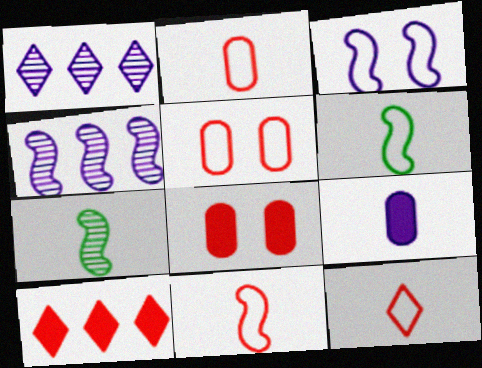[[1, 3, 9], 
[1, 6, 8], 
[2, 11, 12], 
[7, 9, 12]]